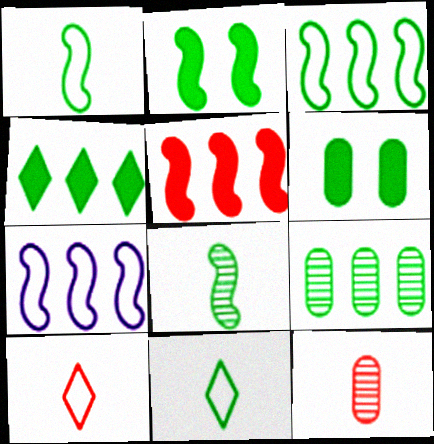[[2, 3, 8], 
[2, 9, 11], 
[3, 4, 9]]